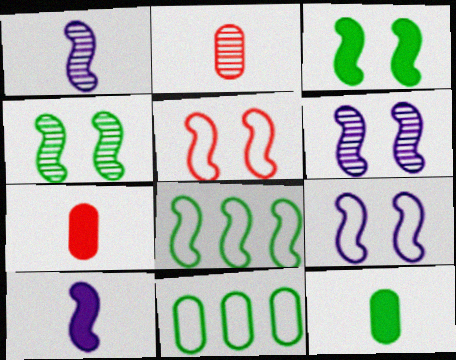[[3, 5, 6]]